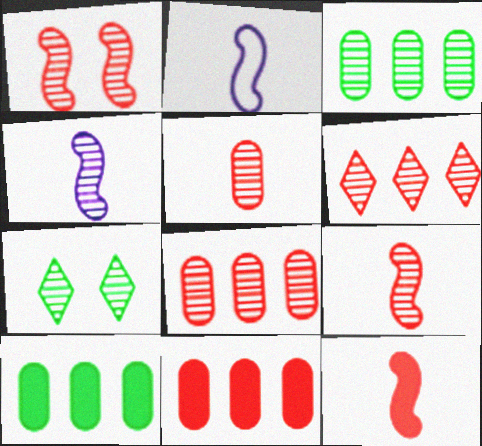[[1, 5, 6], 
[2, 7, 11], 
[4, 7, 8]]